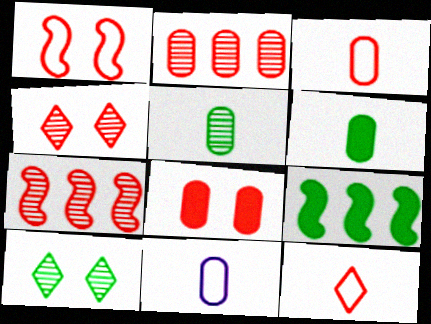[[1, 4, 8], 
[2, 3, 8], 
[4, 9, 11], 
[7, 8, 12]]